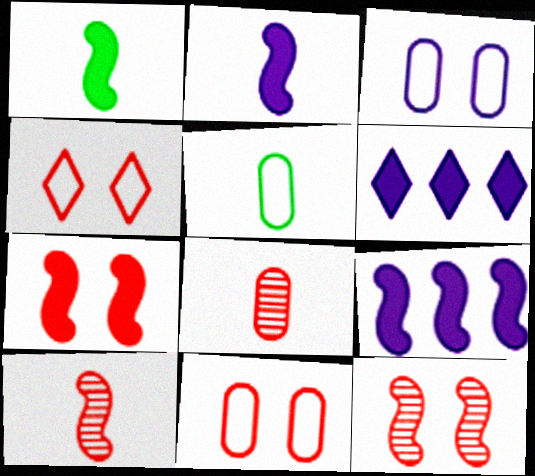[[1, 7, 9], 
[5, 6, 12]]